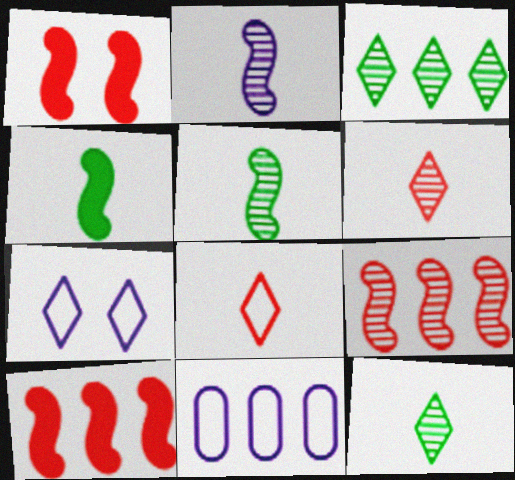[[1, 11, 12], 
[3, 10, 11]]